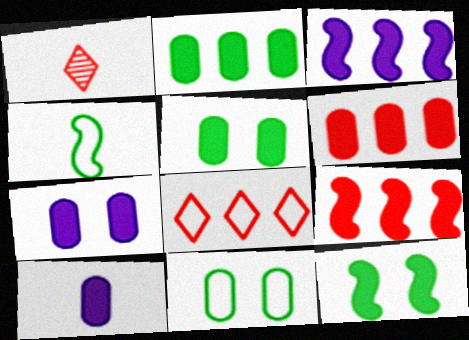[[1, 3, 11], 
[1, 4, 10], 
[5, 6, 10]]